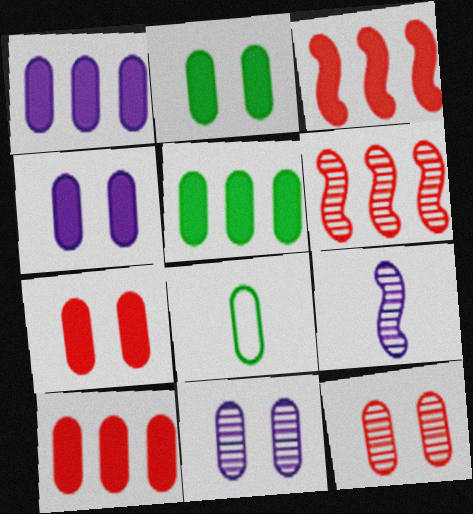[[1, 5, 10], 
[1, 8, 12], 
[2, 4, 7], 
[8, 10, 11]]